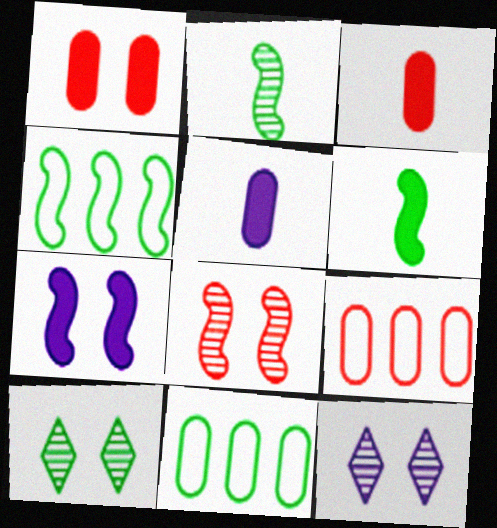[[3, 4, 12], 
[6, 9, 12], 
[6, 10, 11]]